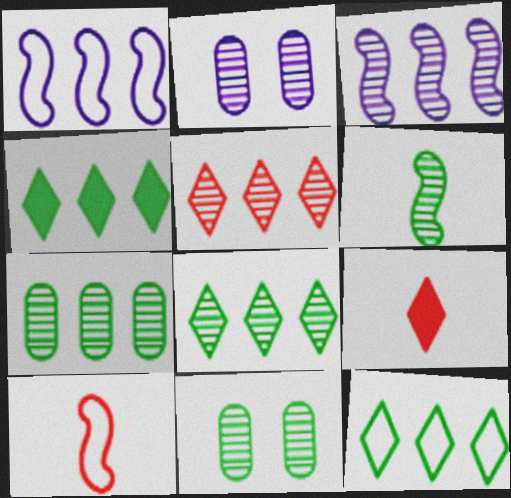[[1, 9, 11], 
[2, 4, 10], 
[2, 5, 6], 
[3, 5, 7], 
[4, 8, 12], 
[6, 8, 11]]